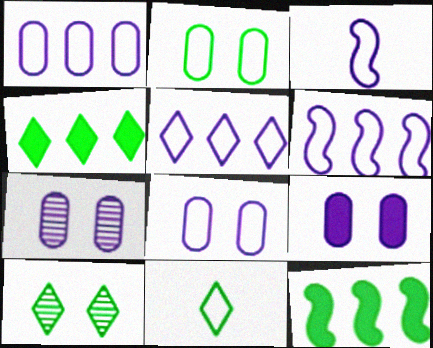[[1, 5, 6], 
[3, 5, 8], 
[4, 10, 11], 
[7, 8, 9]]